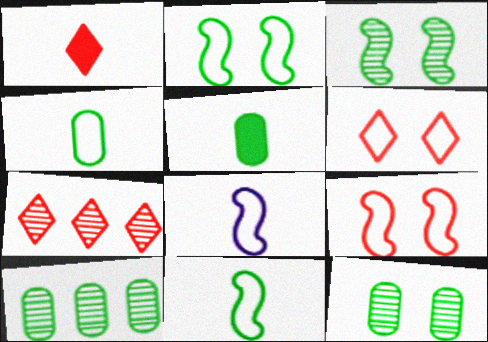[[1, 6, 7]]